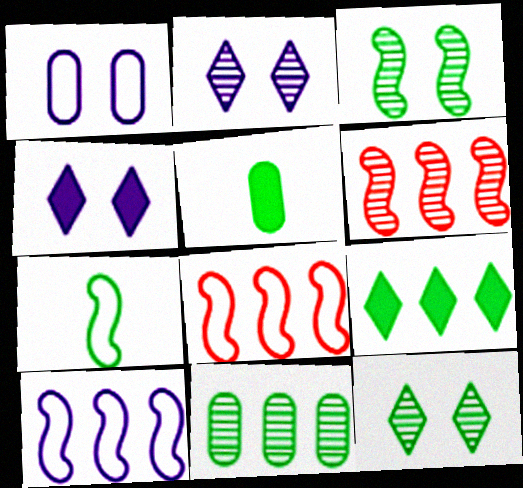[[2, 5, 8]]